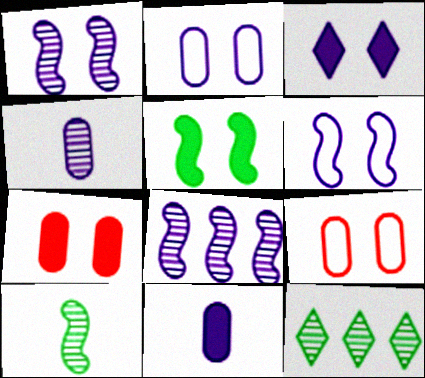[[1, 2, 3], 
[3, 5, 7]]